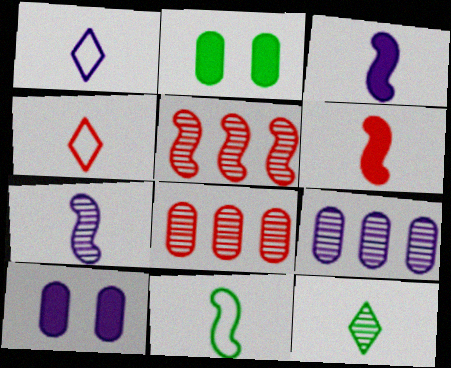[[1, 2, 5], 
[6, 7, 11]]